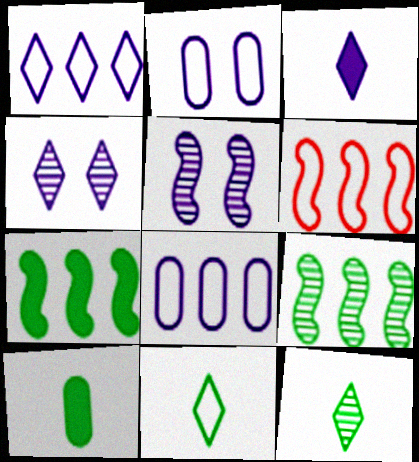[[1, 3, 4], 
[2, 6, 11], 
[3, 5, 8], 
[4, 6, 10]]